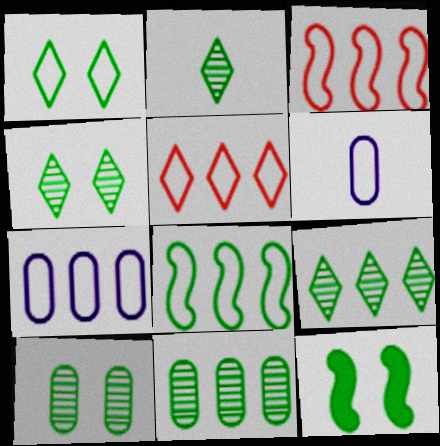[[1, 3, 6], 
[1, 10, 12], 
[2, 4, 9], 
[5, 7, 8]]